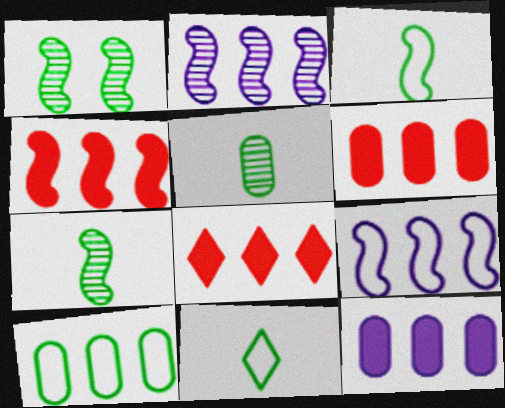[[2, 8, 10], 
[4, 6, 8]]